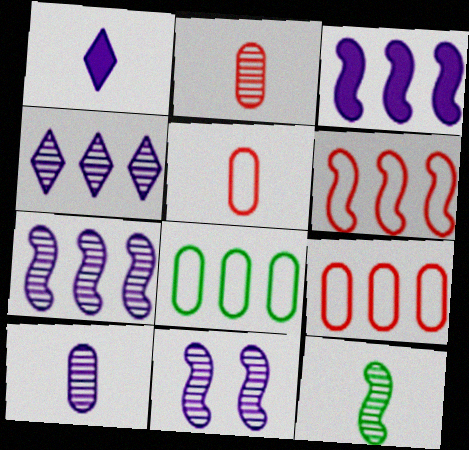[[1, 5, 12], 
[4, 10, 11]]